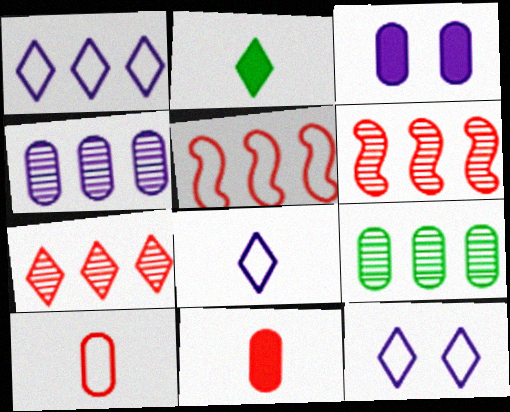[[1, 8, 12], 
[2, 7, 12], 
[3, 9, 10]]